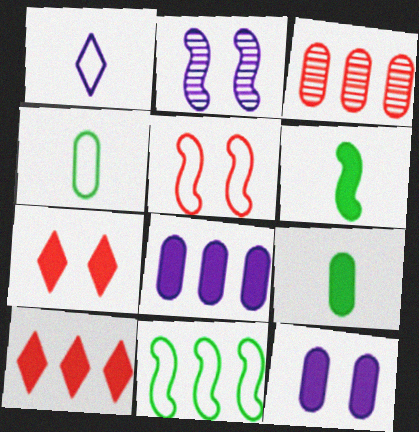[[1, 2, 8], 
[2, 4, 10], 
[3, 4, 12], 
[6, 7, 8], 
[6, 10, 12]]